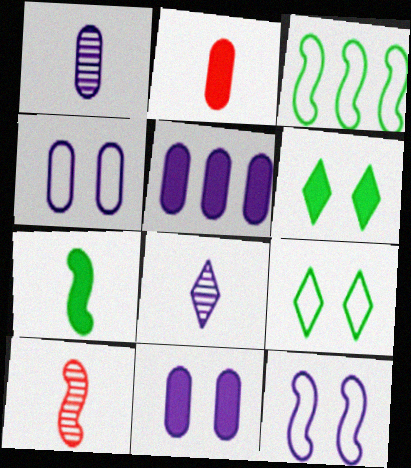[[1, 4, 5], 
[5, 8, 12], 
[5, 9, 10]]